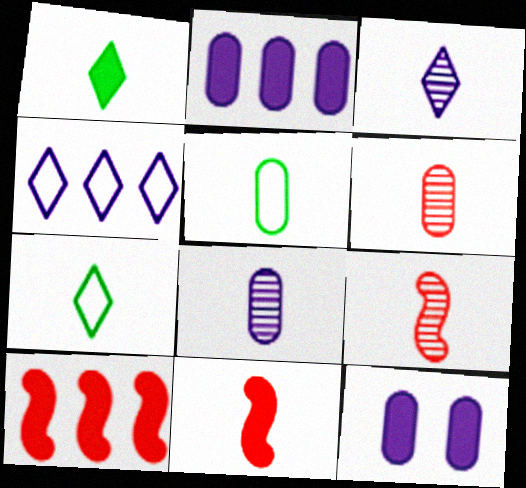[[1, 10, 12], 
[3, 5, 11], 
[7, 8, 11]]